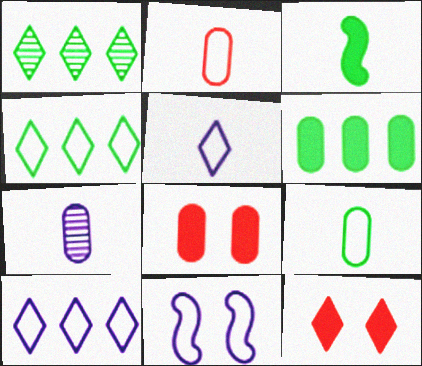[[1, 5, 12], 
[2, 4, 11]]